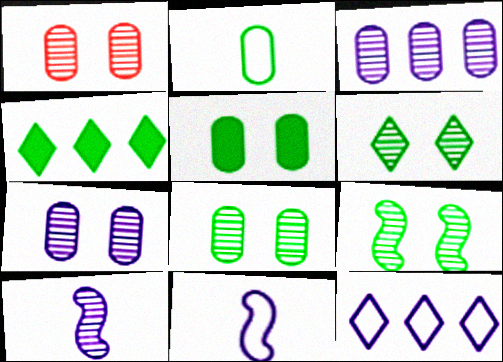[[1, 4, 11], 
[1, 7, 8], 
[2, 4, 9], 
[6, 8, 9]]